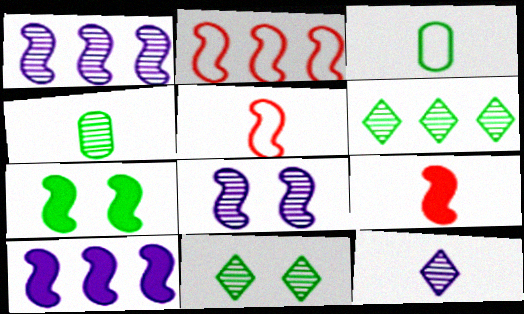[[1, 5, 7], 
[3, 6, 7], 
[3, 9, 12], 
[7, 9, 10]]